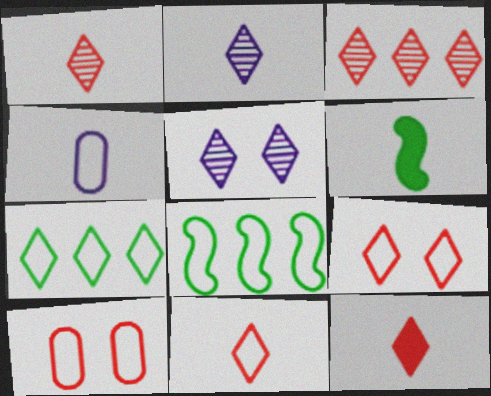[[1, 4, 6], 
[1, 11, 12], 
[3, 9, 12], 
[4, 8, 9], 
[5, 7, 12]]